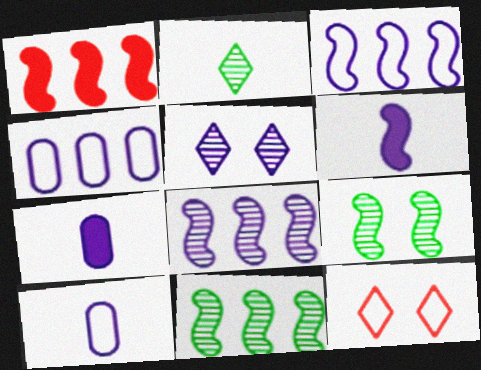[[1, 3, 11], 
[3, 5, 7], 
[4, 5, 6], 
[7, 11, 12]]